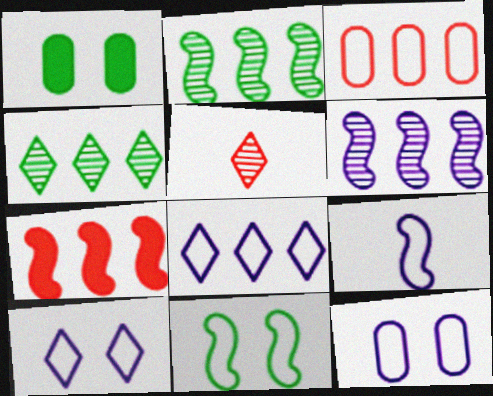[[8, 9, 12]]